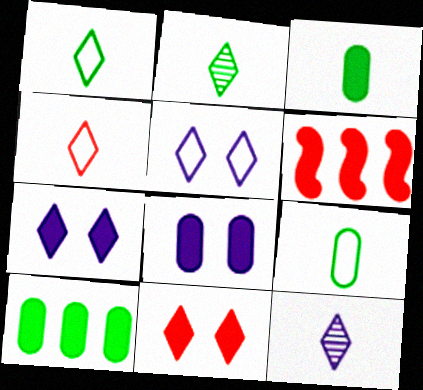[[3, 6, 7]]